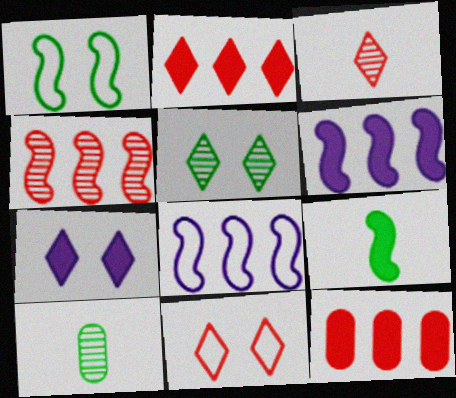[[2, 3, 11], 
[5, 7, 11], 
[6, 10, 11], 
[7, 9, 12]]